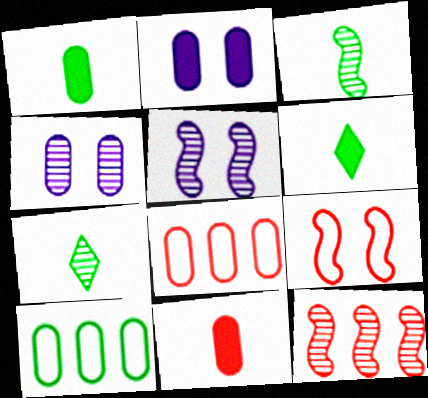[[1, 4, 8], 
[3, 5, 12], 
[4, 7, 12], 
[4, 10, 11], 
[5, 6, 8]]